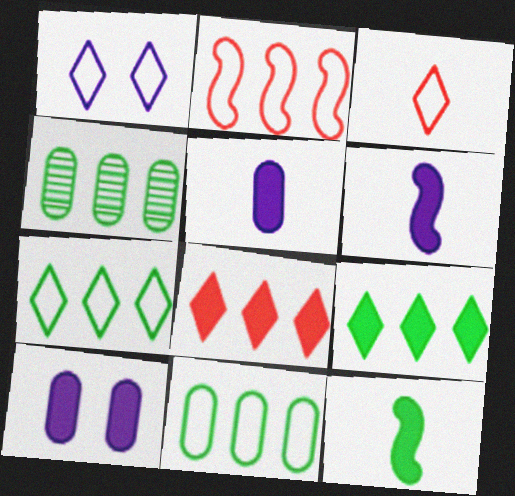[[1, 3, 7], 
[8, 10, 12]]